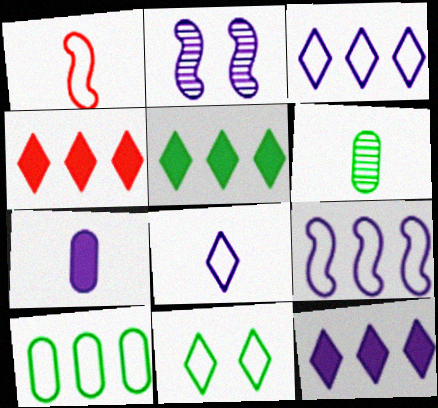[[2, 3, 7], 
[4, 5, 12]]